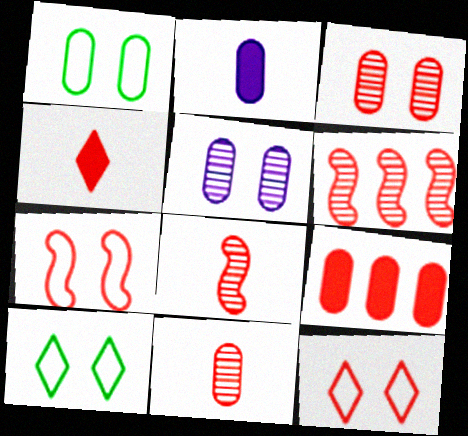[[2, 6, 10], 
[8, 9, 12]]